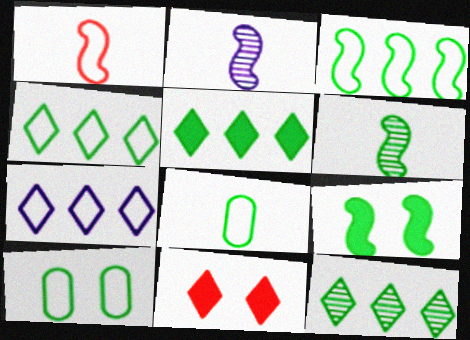[[1, 7, 10], 
[3, 6, 9], 
[4, 5, 12], 
[5, 6, 10], 
[8, 9, 12]]